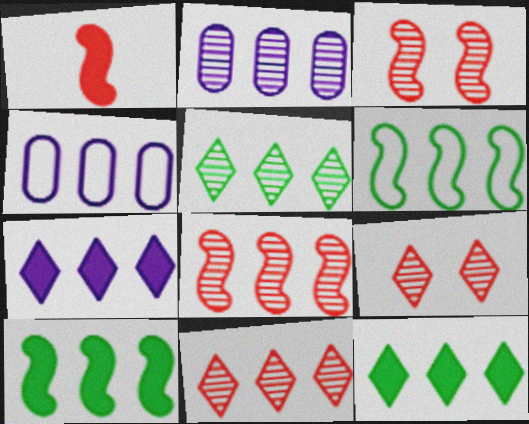[[2, 5, 8], 
[4, 8, 12], 
[4, 10, 11]]